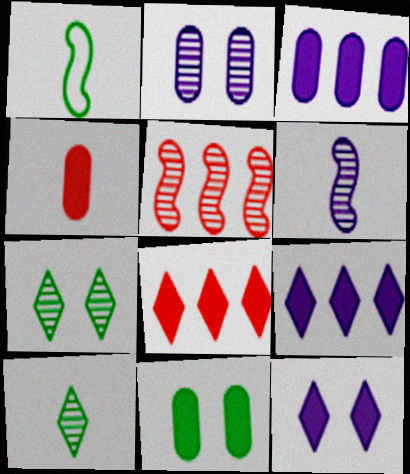[[1, 2, 8], 
[2, 5, 10], 
[3, 4, 11]]